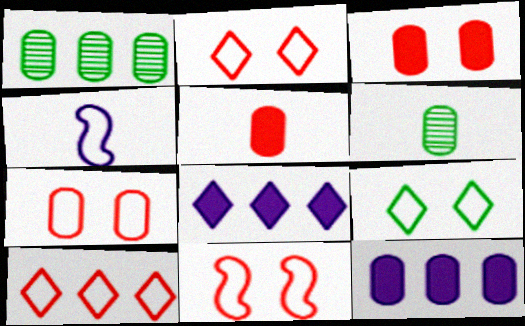[[2, 7, 11], 
[6, 7, 12], 
[6, 8, 11]]